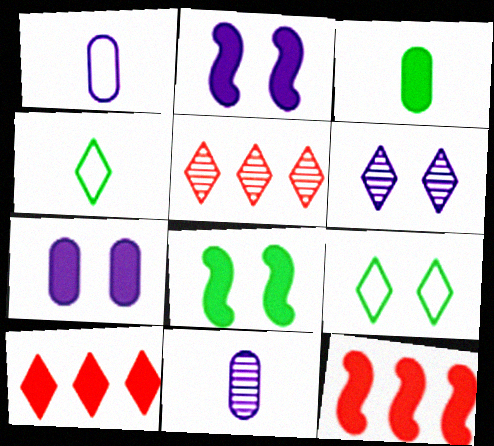[[1, 5, 8], 
[2, 3, 10], 
[4, 6, 10], 
[9, 11, 12]]